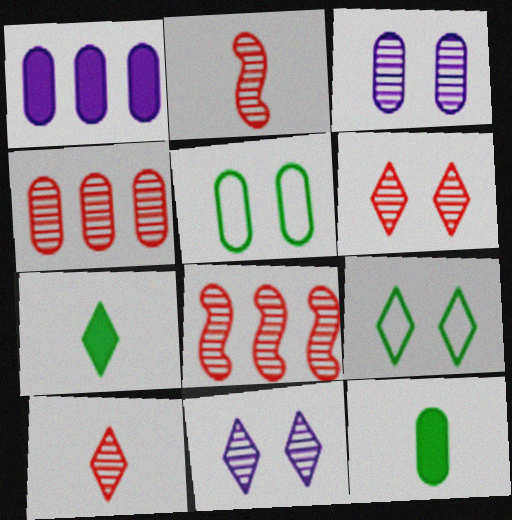[[1, 2, 9], 
[2, 4, 6]]